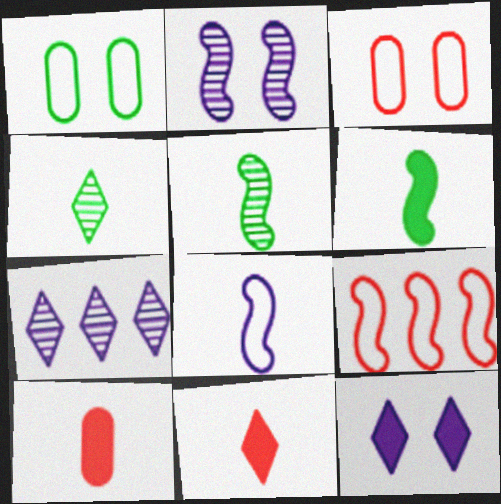[[2, 6, 9], 
[3, 6, 7], 
[4, 8, 10]]